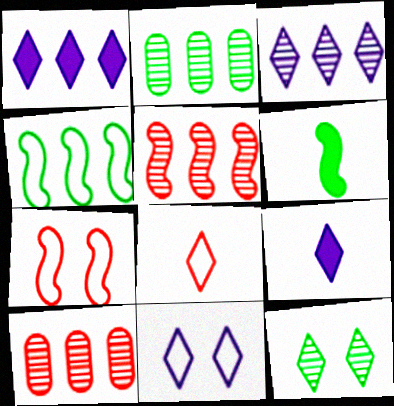[[1, 4, 10], 
[1, 8, 12], 
[2, 3, 5], 
[2, 7, 9], 
[3, 9, 11], 
[6, 10, 11]]